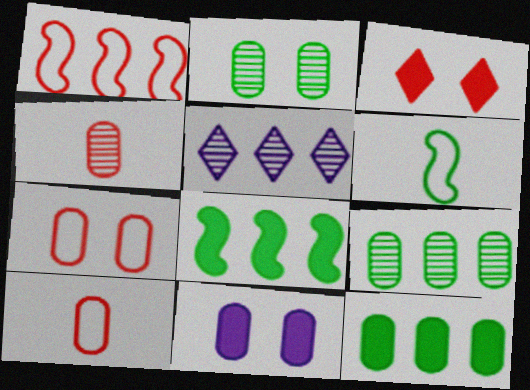[[1, 3, 4], 
[1, 5, 12], 
[2, 7, 11], 
[9, 10, 11]]